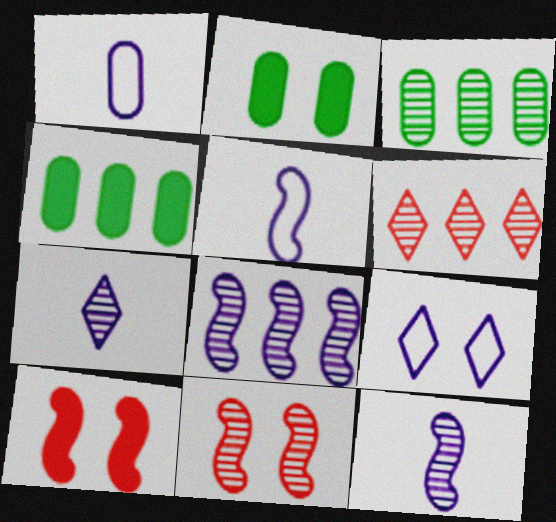[[2, 5, 6], 
[2, 9, 11], 
[3, 6, 8], 
[3, 7, 11]]